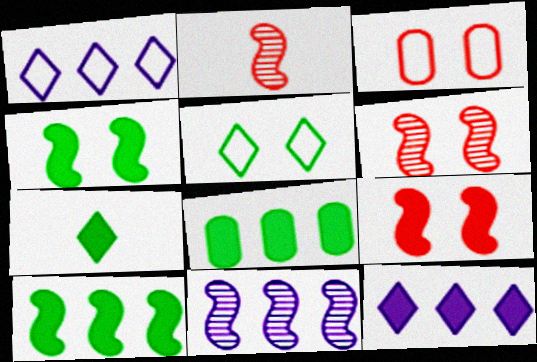[[3, 7, 11], 
[4, 7, 8]]